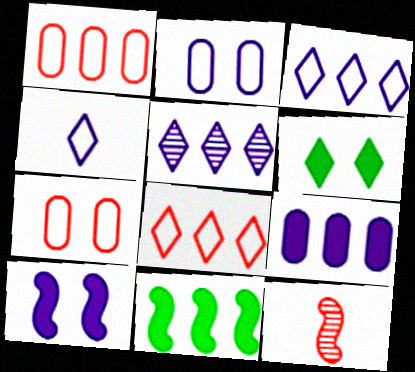[[1, 5, 11]]